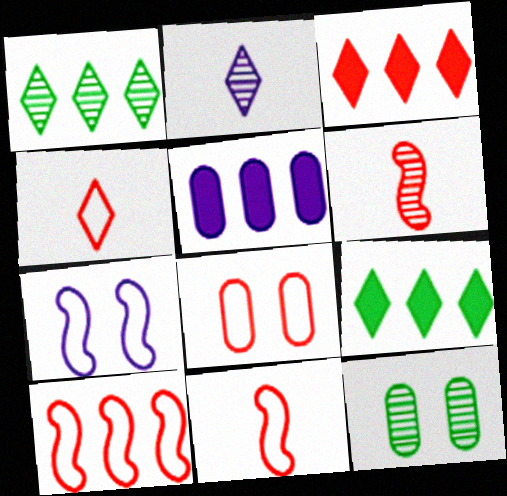[[1, 5, 10], 
[2, 5, 7], 
[3, 6, 8], 
[4, 8, 10]]